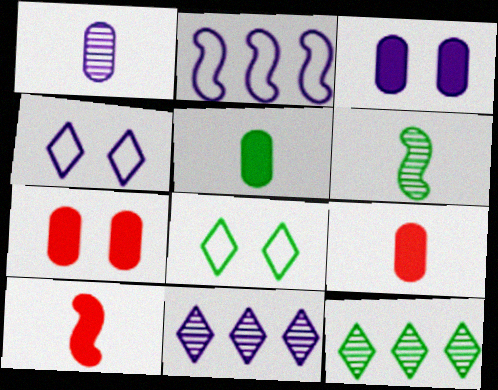[]